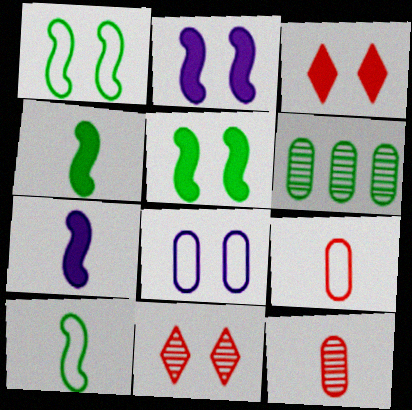[[5, 8, 11]]